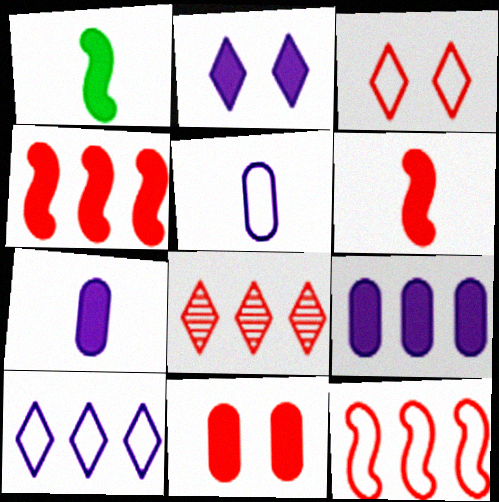[]